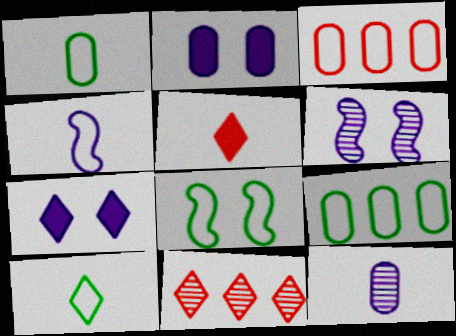[[5, 6, 9], 
[7, 10, 11], 
[8, 9, 10]]